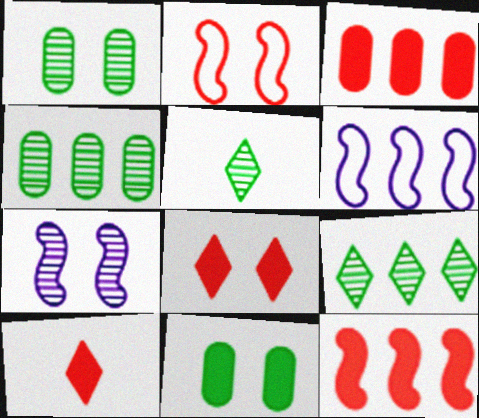[[1, 6, 10], 
[3, 6, 9]]